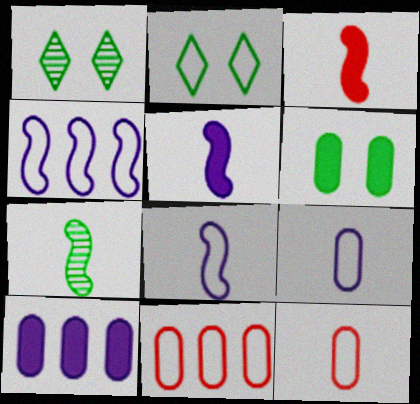[[1, 5, 11], 
[2, 4, 12], 
[2, 8, 11], 
[3, 7, 8]]